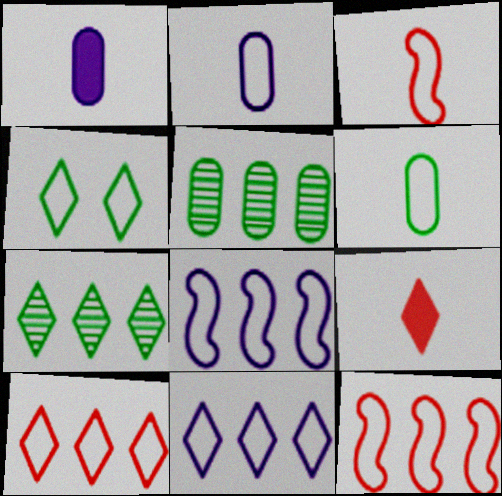[[2, 4, 12]]